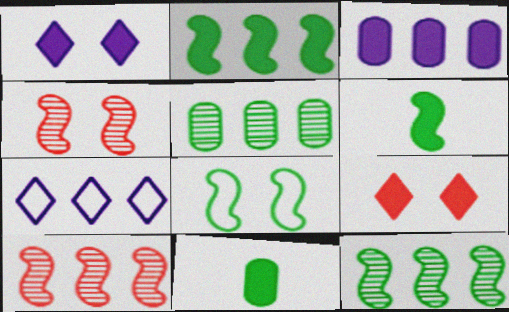[[3, 6, 9], 
[4, 7, 11], 
[6, 8, 12]]